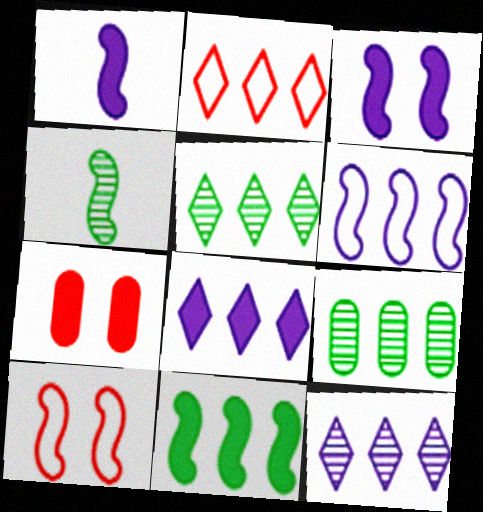[[2, 5, 8]]